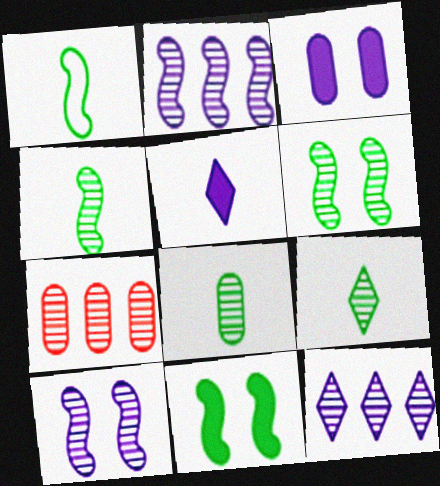[[4, 8, 9], 
[7, 9, 10]]